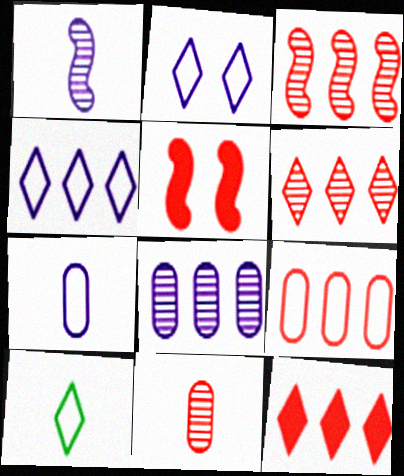[[3, 9, 12], 
[5, 8, 10]]